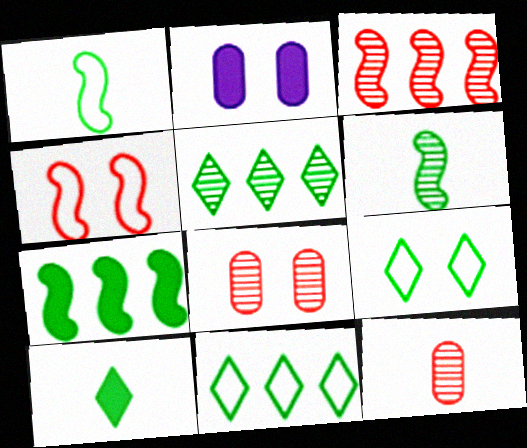[[5, 9, 10]]